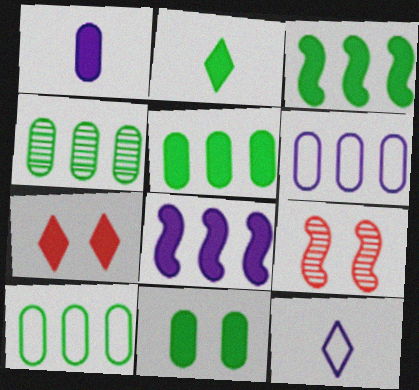[[1, 3, 7], 
[2, 3, 11], 
[2, 6, 9], 
[4, 5, 10], 
[5, 9, 12]]